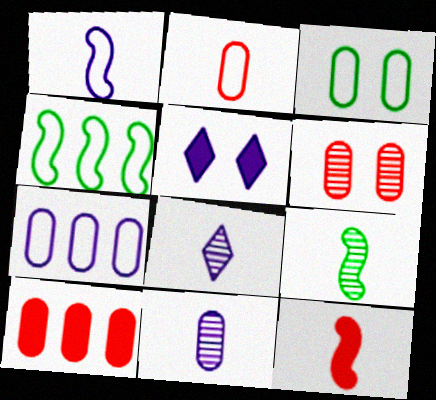[[1, 9, 12], 
[2, 3, 7], 
[2, 6, 10], 
[3, 10, 11]]